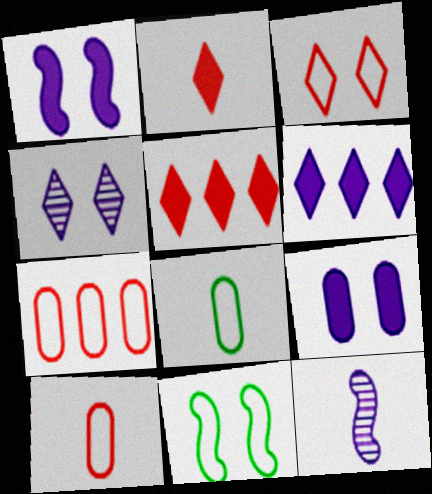[[2, 8, 12]]